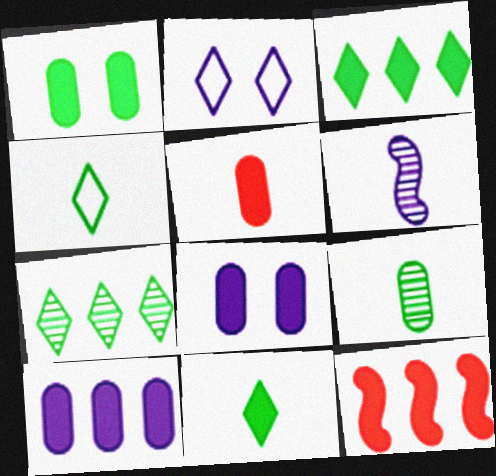[[1, 5, 10], 
[2, 6, 10], 
[2, 9, 12], 
[3, 10, 12], 
[4, 5, 6], 
[8, 11, 12]]